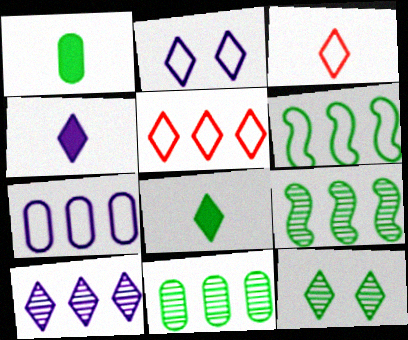[[1, 6, 12], 
[2, 4, 10], 
[4, 5, 12], 
[5, 6, 7]]